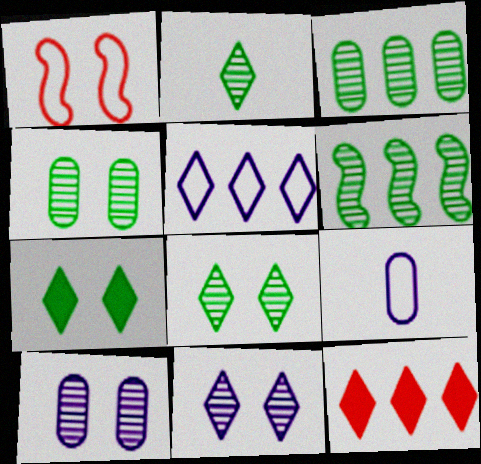[[1, 7, 10], 
[2, 4, 6]]